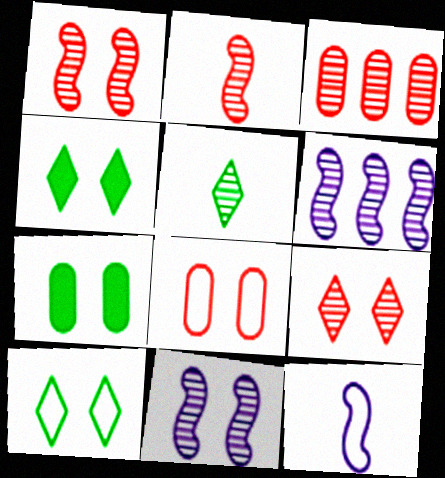[[2, 3, 9], 
[3, 4, 12], 
[3, 5, 11], 
[4, 8, 11]]